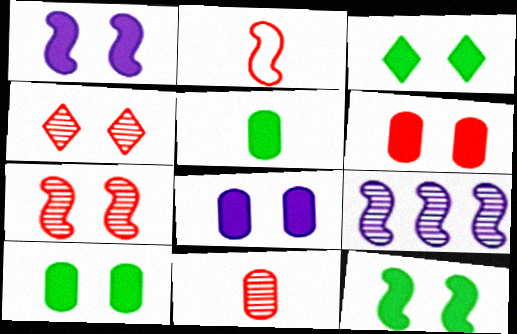[[1, 3, 6], 
[2, 9, 12], 
[3, 10, 12], 
[6, 8, 10]]